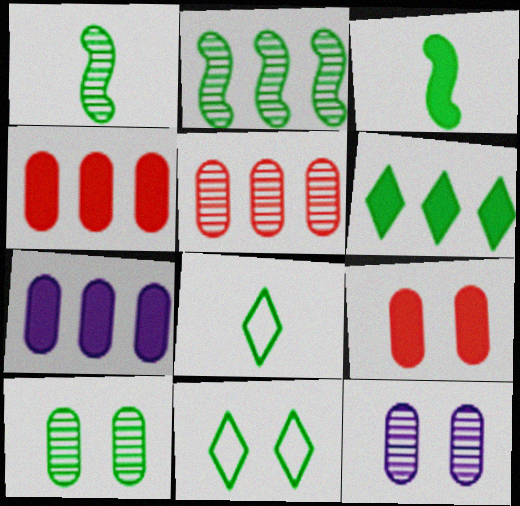[]